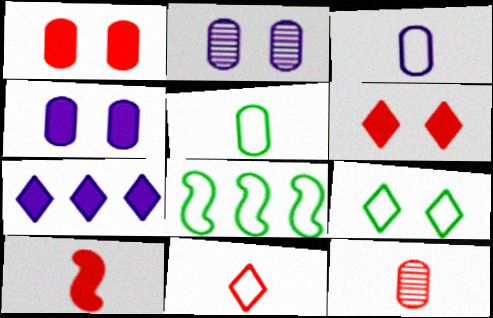[[5, 8, 9], 
[10, 11, 12]]